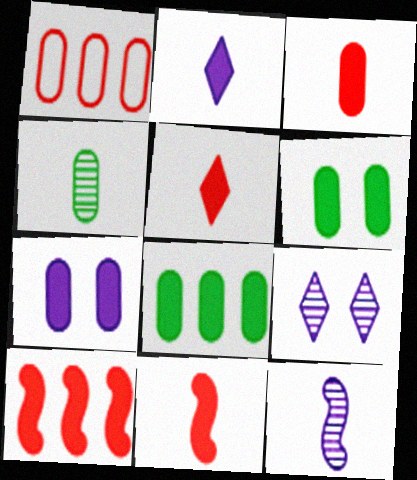[[1, 4, 7], 
[2, 6, 10], 
[3, 5, 11], 
[3, 7, 8]]